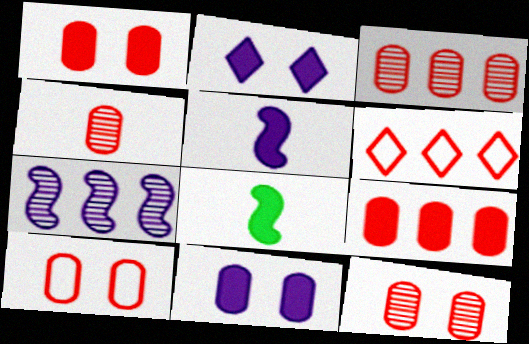[[1, 10, 12], 
[2, 8, 9], 
[3, 4, 12], 
[4, 9, 10]]